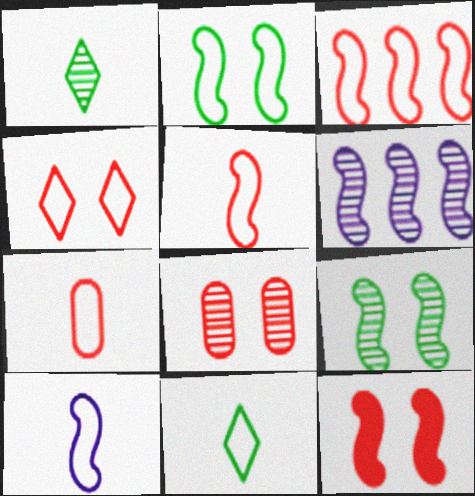[[1, 6, 8], 
[2, 3, 10], 
[3, 4, 7], 
[4, 8, 12], 
[7, 10, 11]]